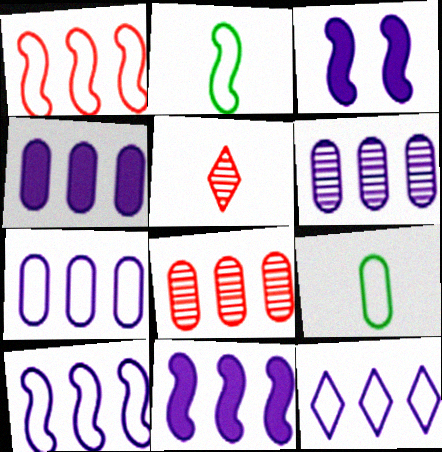[[4, 6, 7], 
[6, 11, 12], 
[7, 10, 12]]